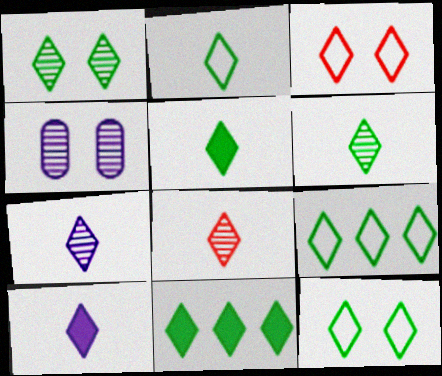[[1, 2, 11], 
[1, 5, 9], 
[2, 5, 6], 
[2, 8, 10], 
[2, 9, 12], 
[3, 7, 11], 
[6, 7, 8], 
[6, 11, 12]]